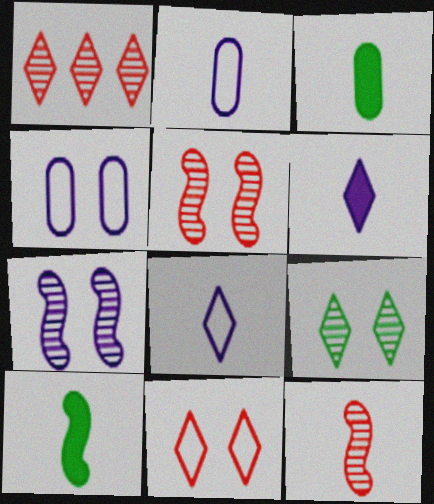[[1, 4, 10], 
[3, 8, 12]]